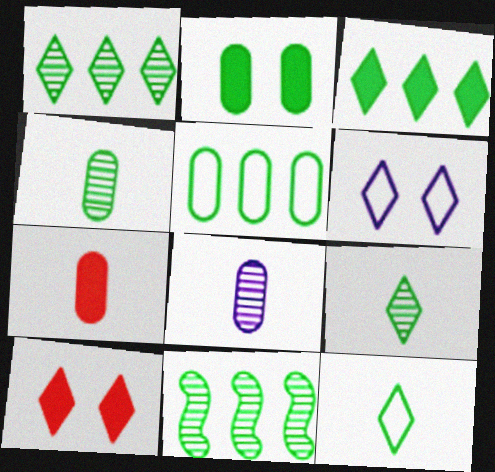[[2, 4, 5], 
[2, 11, 12], 
[3, 5, 11], 
[6, 7, 11]]